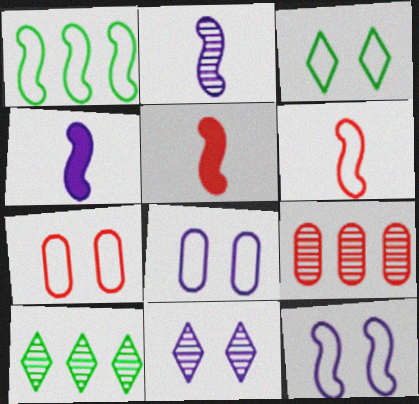[[1, 6, 12], 
[3, 4, 9], 
[3, 7, 12], 
[4, 7, 10], 
[5, 8, 10]]